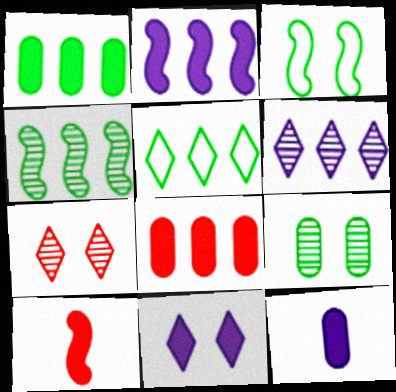[[1, 4, 5], 
[1, 10, 11], 
[2, 11, 12]]